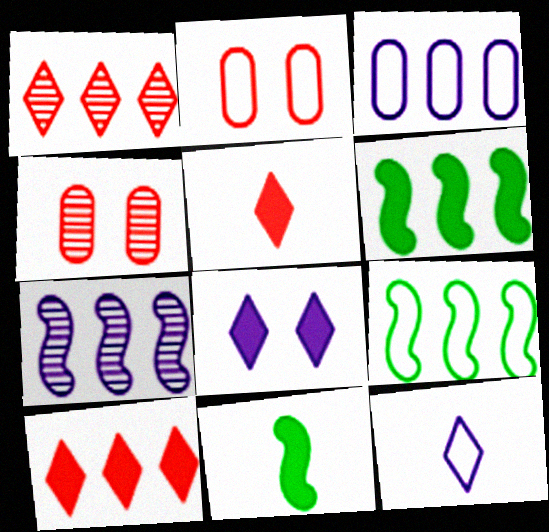[[1, 3, 6], 
[2, 9, 12], 
[4, 6, 12]]